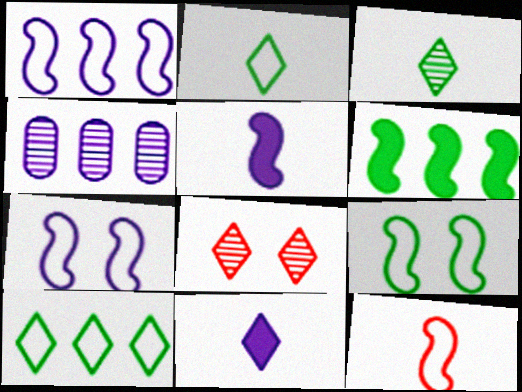[[1, 9, 12], 
[4, 7, 11], 
[8, 10, 11]]